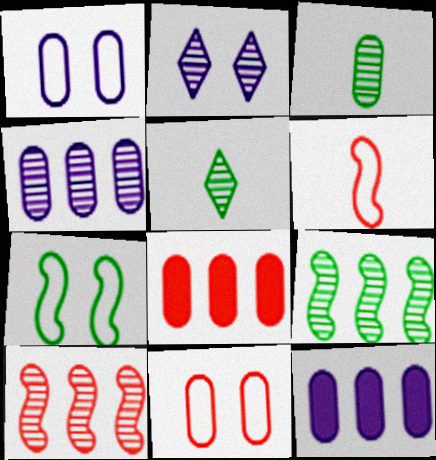[[1, 3, 8], 
[2, 3, 10], 
[3, 11, 12]]